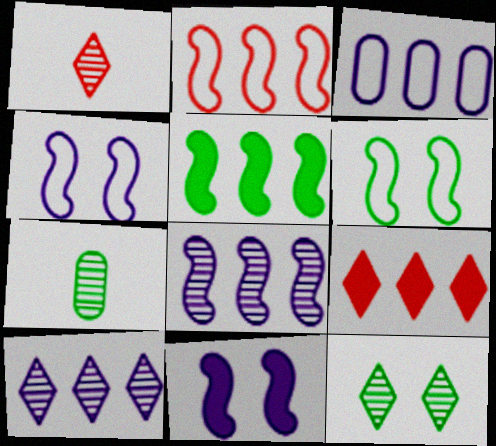[[1, 10, 12], 
[2, 5, 8], 
[4, 7, 9]]